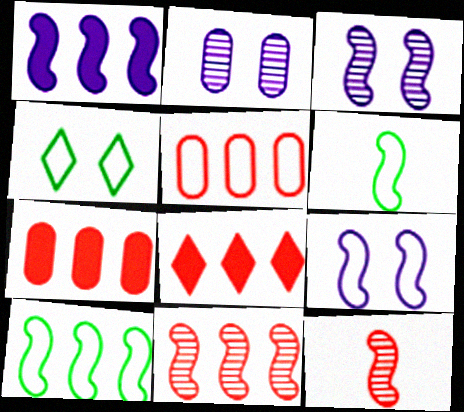[[1, 10, 11], 
[2, 6, 8], 
[5, 8, 11]]